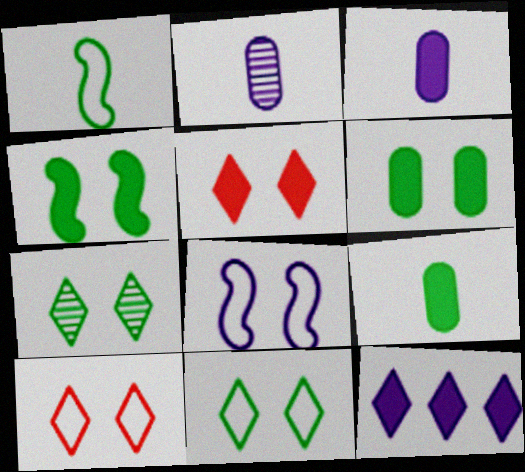[[2, 8, 12]]